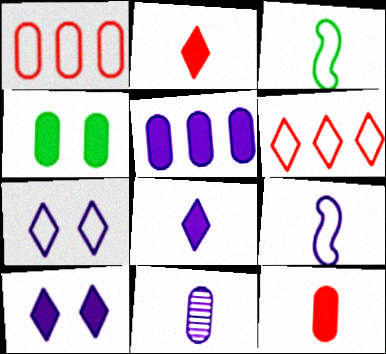[[1, 3, 7], 
[1, 4, 11], 
[2, 3, 11], 
[4, 5, 12], 
[8, 9, 11]]